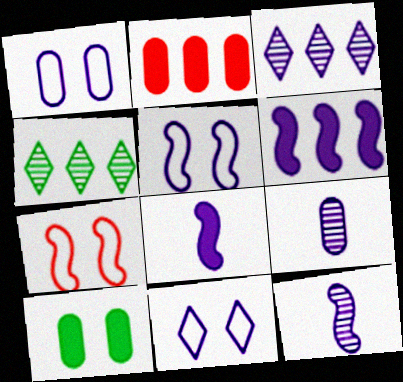[[1, 3, 8], 
[1, 5, 11], 
[5, 6, 12], 
[6, 9, 11]]